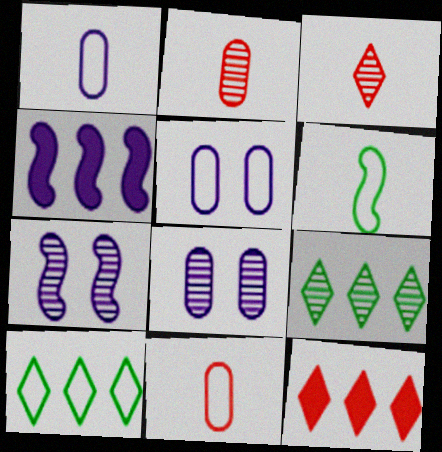[[2, 7, 9], 
[6, 8, 12]]